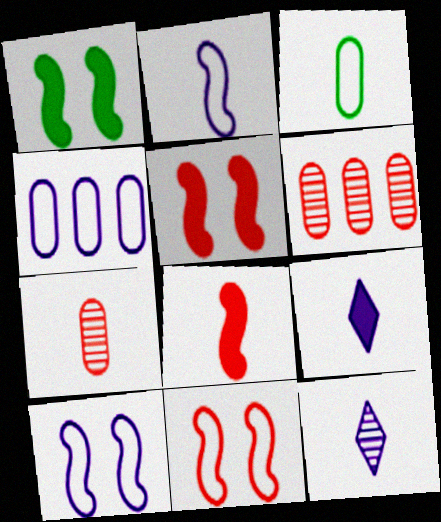[[3, 8, 12]]